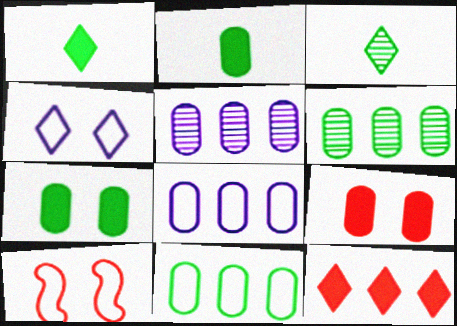[[1, 5, 10], 
[3, 4, 12]]